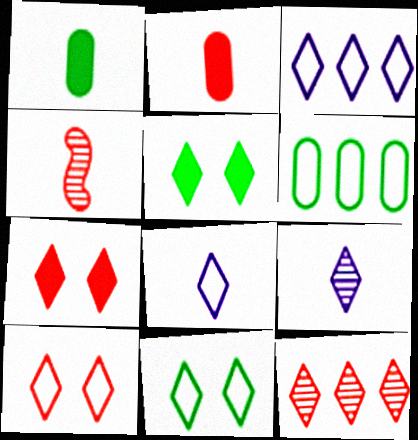[[1, 4, 8], 
[5, 8, 12]]